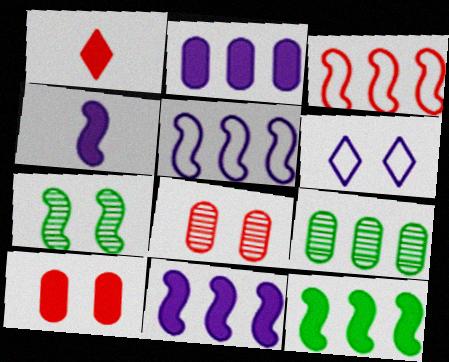[[1, 3, 8], 
[3, 4, 7], 
[6, 7, 10]]